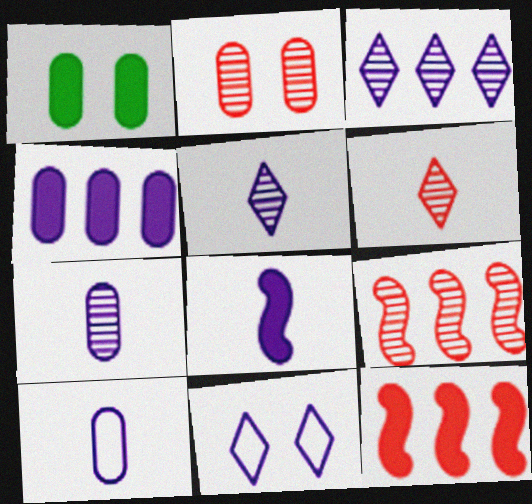[[2, 6, 9], 
[5, 8, 10]]